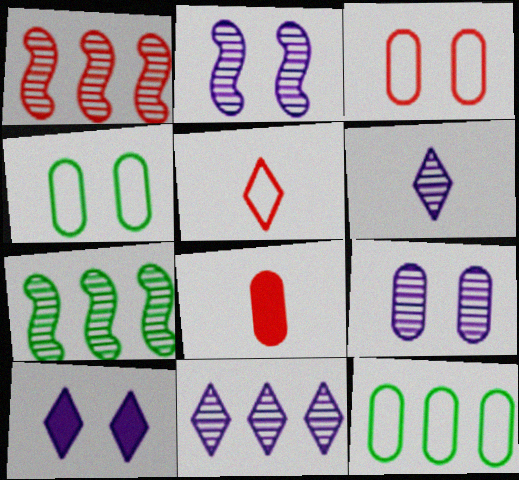[[8, 9, 12]]